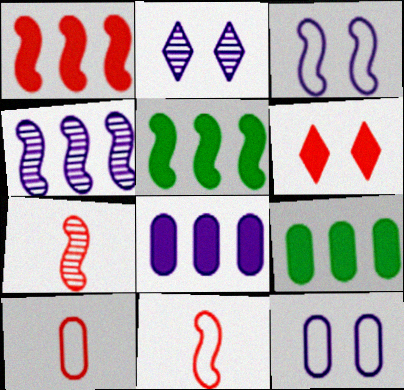[[2, 5, 10], 
[2, 9, 11], 
[3, 5, 7]]